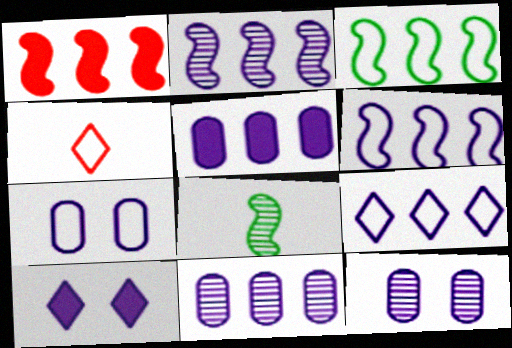[[1, 2, 3], 
[2, 5, 9], 
[3, 4, 7]]